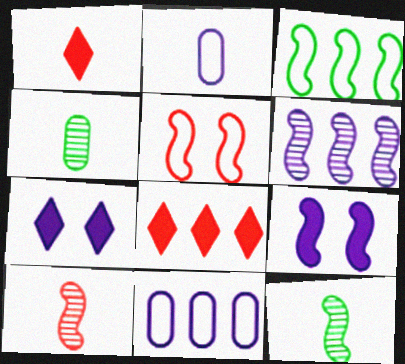[[1, 2, 12], 
[2, 6, 7], 
[3, 9, 10]]